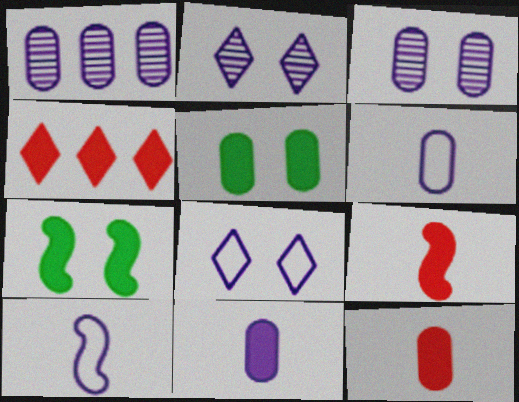[[4, 7, 11]]